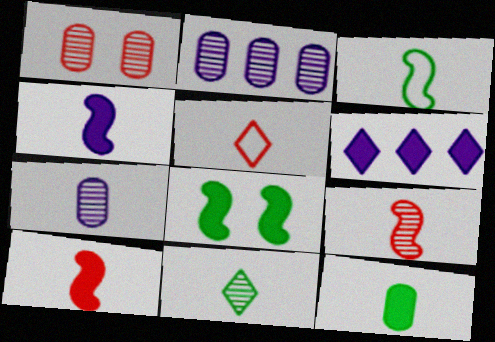[[1, 3, 6], 
[2, 5, 8], 
[3, 4, 9], 
[3, 11, 12], 
[7, 9, 11]]